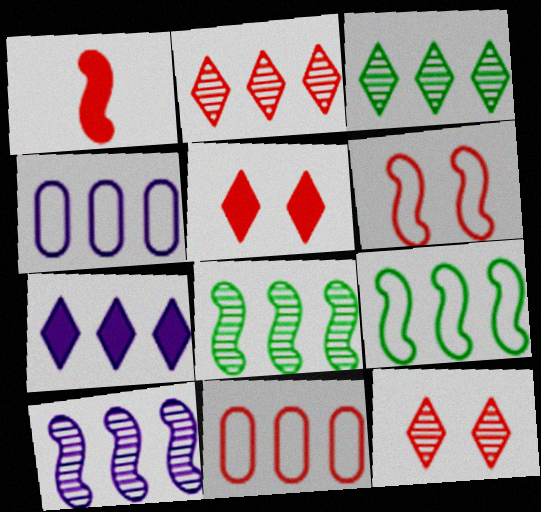[[1, 11, 12], 
[4, 7, 10], 
[7, 8, 11]]